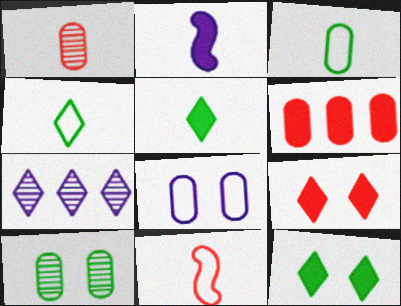[[1, 2, 4], 
[2, 6, 12], 
[2, 7, 8], 
[4, 7, 9]]